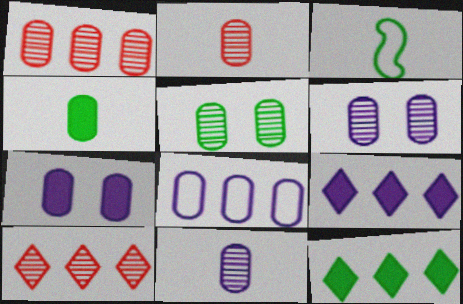[[1, 5, 11], 
[3, 5, 12], 
[3, 7, 10], 
[7, 8, 11]]